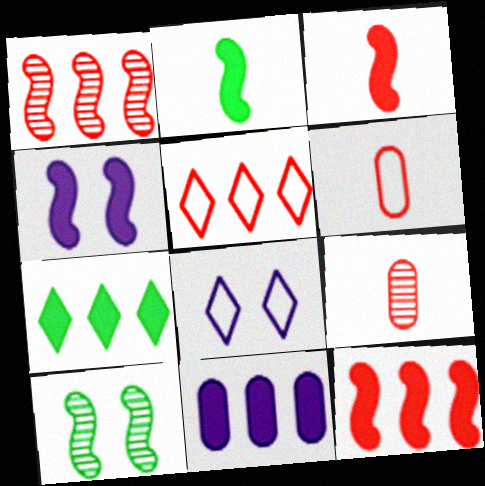[[2, 4, 12], 
[7, 11, 12]]